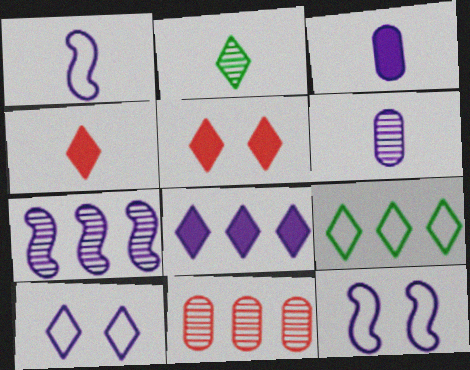[[3, 7, 10], 
[6, 8, 12]]